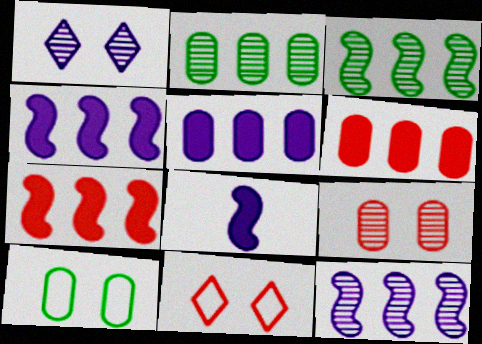[[2, 8, 11]]